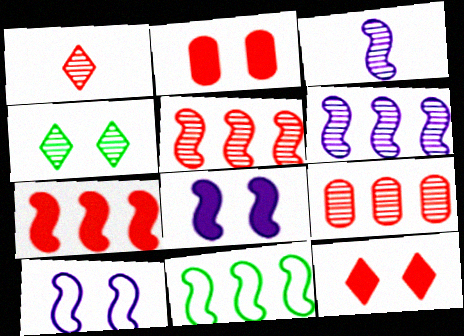[[2, 4, 10], 
[3, 4, 9], 
[6, 7, 11]]